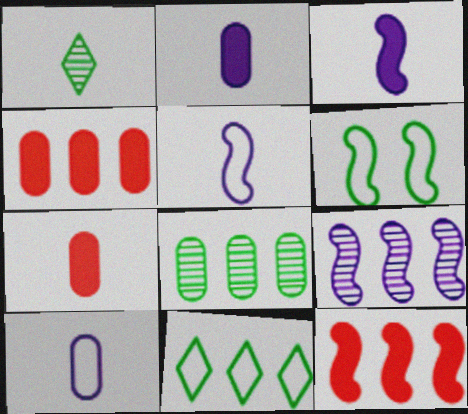[[1, 5, 7], 
[4, 9, 11]]